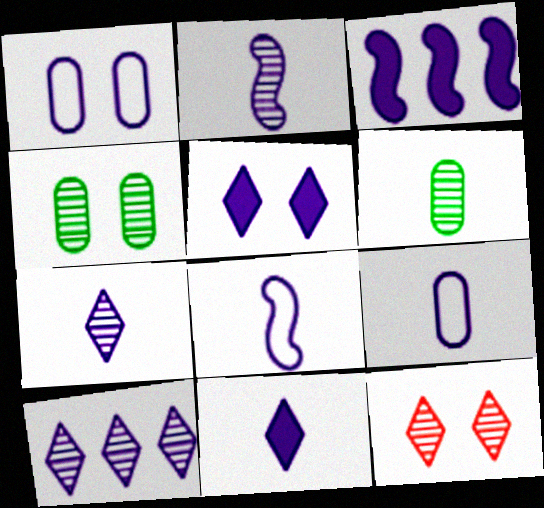[[1, 3, 7], 
[2, 9, 11]]